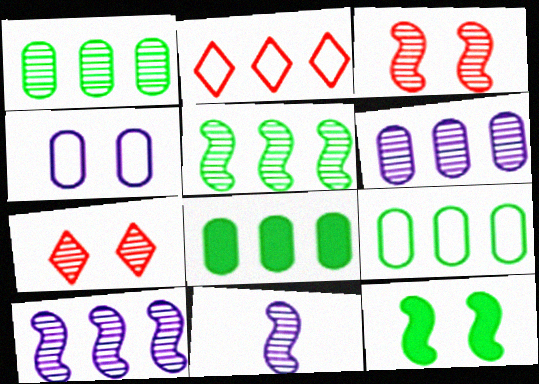[[1, 7, 11], 
[1, 8, 9], 
[2, 8, 10], 
[3, 5, 11], 
[4, 7, 12]]